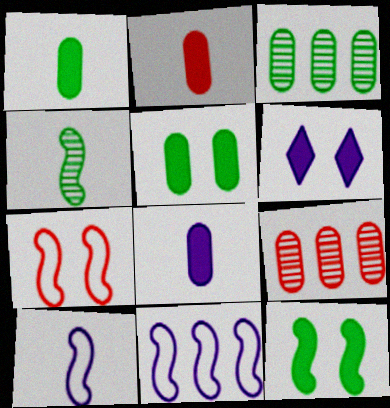[[1, 2, 8]]